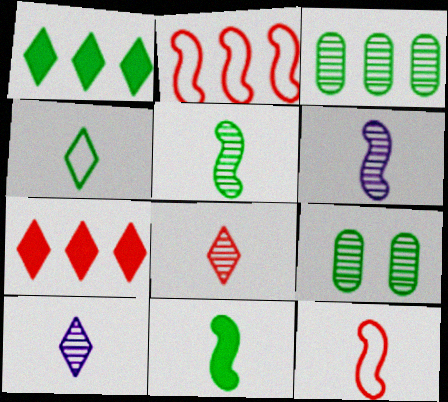[[6, 11, 12]]